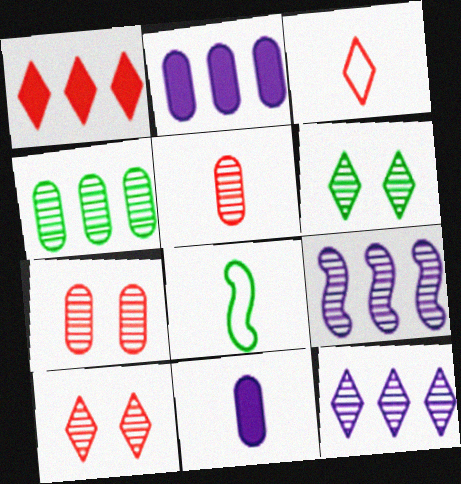[[1, 3, 10], 
[2, 8, 10], 
[5, 6, 9]]